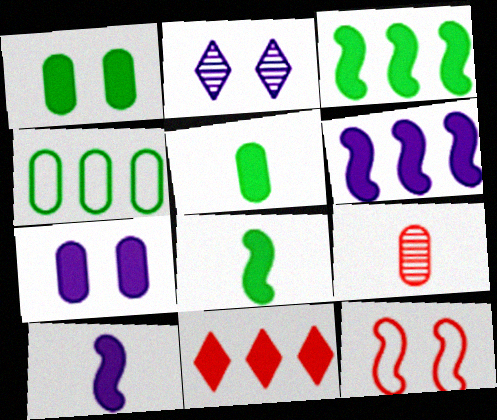[[1, 2, 12], 
[1, 10, 11], 
[4, 7, 9], 
[7, 8, 11], 
[9, 11, 12]]